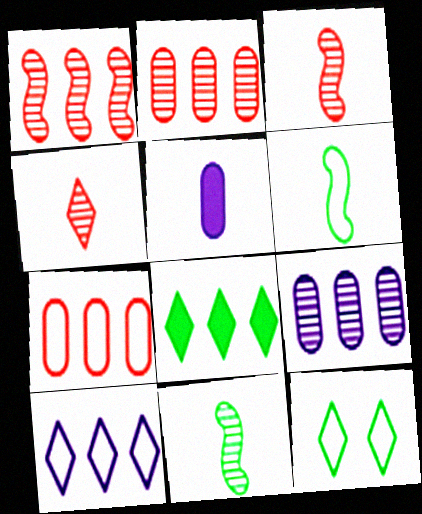[[1, 5, 12], 
[4, 5, 6]]